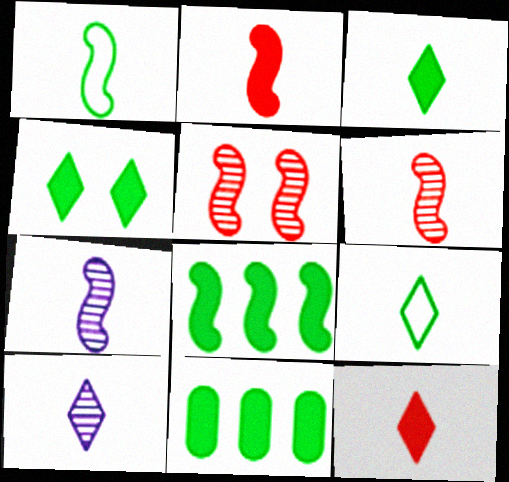[[1, 2, 7], 
[9, 10, 12]]